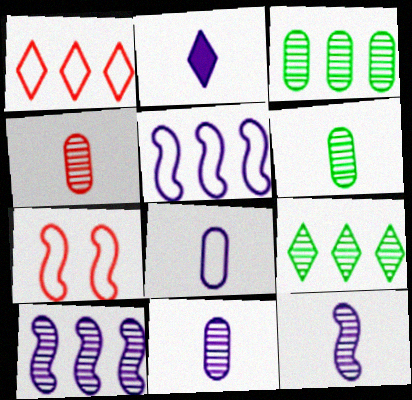[[2, 3, 7], 
[2, 8, 12], 
[4, 6, 11]]